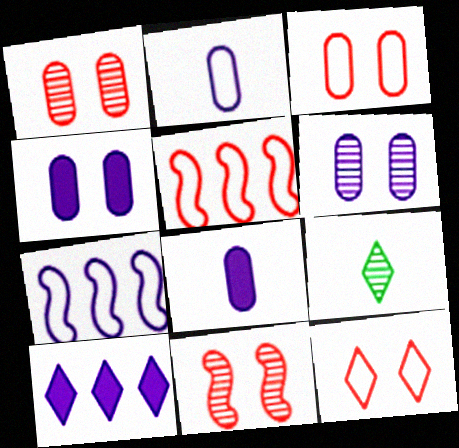[[4, 5, 9], 
[9, 10, 12]]